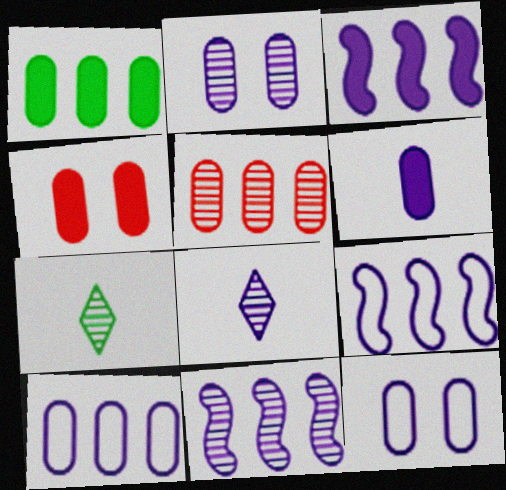[[1, 4, 6], 
[1, 5, 10], 
[2, 6, 10], 
[2, 8, 11], 
[3, 8, 12], 
[3, 9, 11], 
[4, 7, 9]]